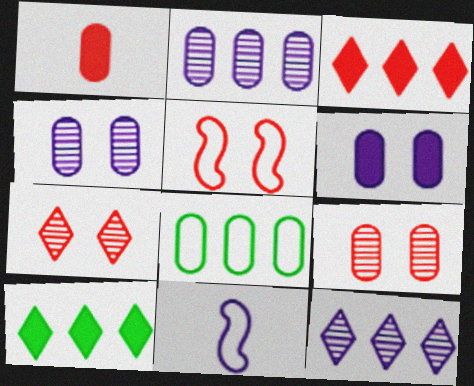[[1, 4, 8], 
[6, 11, 12], 
[9, 10, 11]]